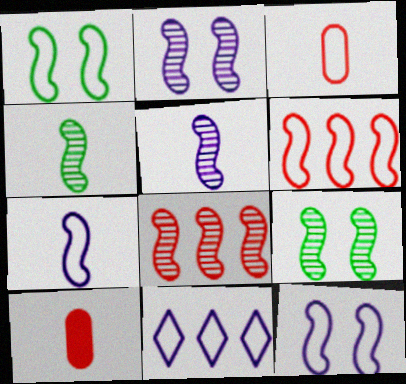[[1, 3, 11], 
[1, 6, 7], 
[2, 4, 8], 
[5, 8, 9], 
[9, 10, 11]]